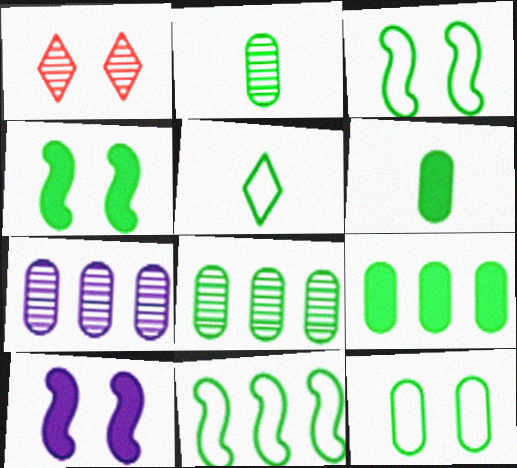[[1, 10, 12], 
[2, 9, 12], 
[4, 5, 8], 
[5, 11, 12], 
[6, 8, 12]]